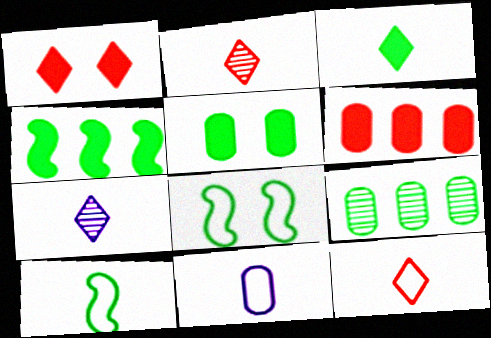[[3, 4, 5], 
[3, 7, 12], 
[3, 8, 9], 
[6, 7, 8], 
[10, 11, 12]]